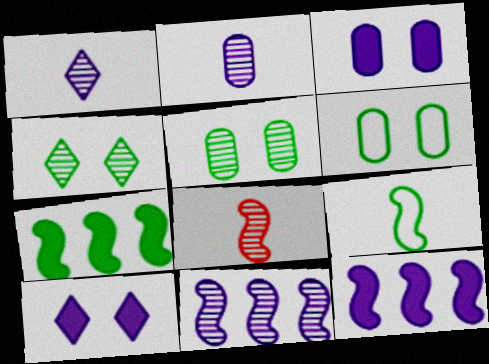[]